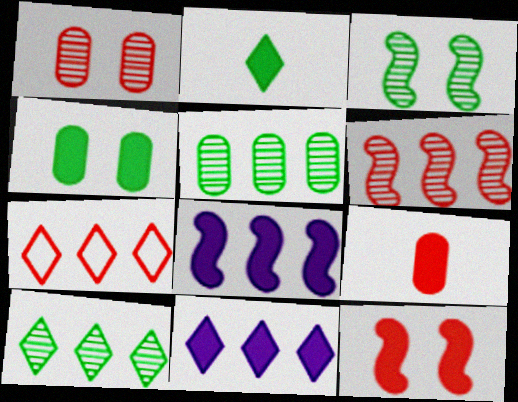[[5, 7, 8], 
[7, 10, 11]]